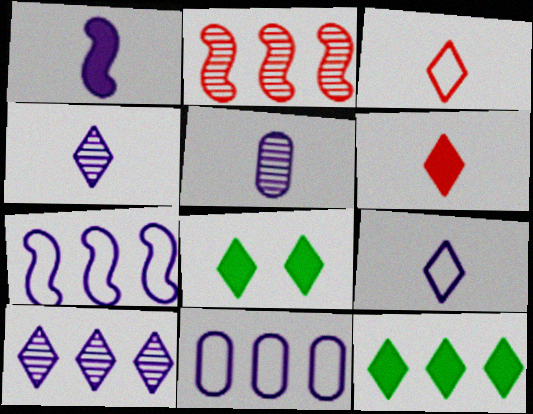[[1, 5, 9], 
[2, 11, 12], 
[3, 8, 10]]